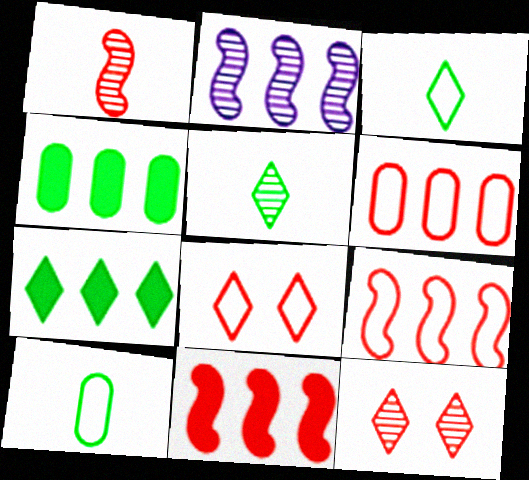[[2, 6, 7]]